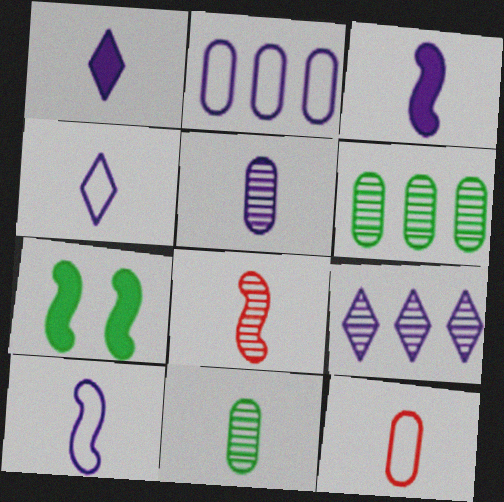[[1, 5, 10], 
[3, 4, 5], 
[7, 9, 12]]